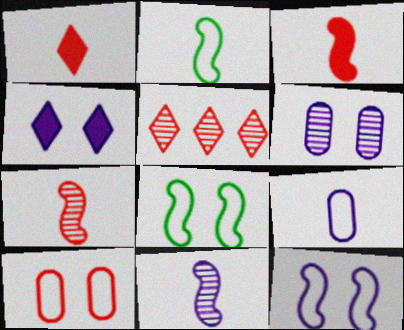[[2, 3, 11], 
[3, 5, 10], 
[4, 6, 12]]